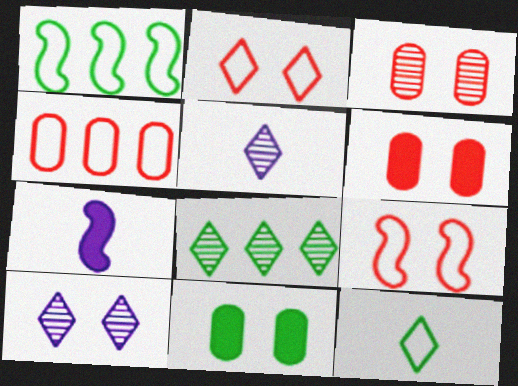[[1, 5, 6], 
[9, 10, 11]]